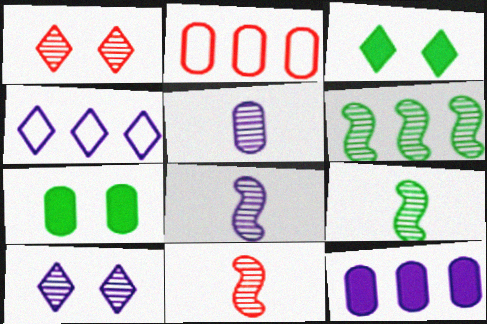[[1, 5, 6], 
[2, 3, 8], 
[2, 5, 7], 
[4, 7, 11], 
[8, 9, 11]]